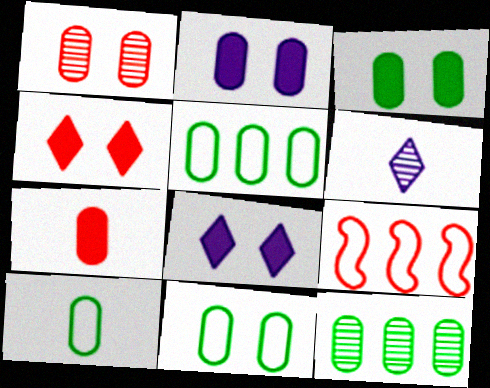[[1, 2, 11], 
[3, 6, 9], 
[3, 10, 12], 
[5, 10, 11]]